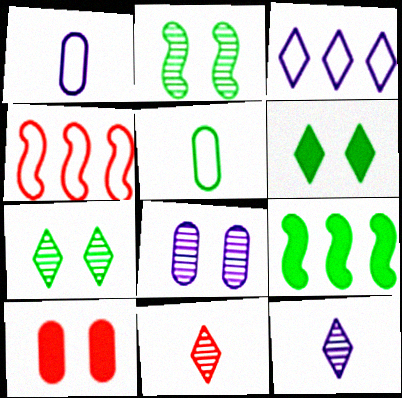[[3, 6, 11], 
[4, 10, 11], 
[5, 7, 9]]